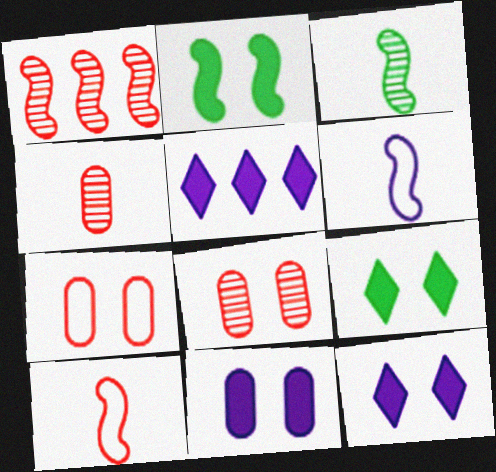[[1, 2, 6], 
[3, 5, 7]]